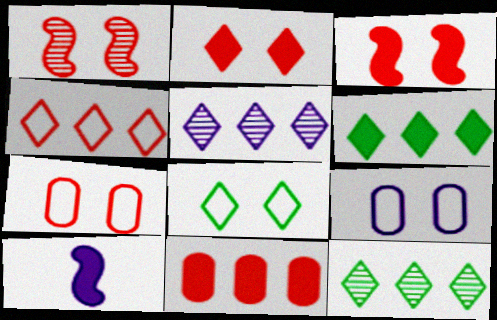[[1, 2, 7], 
[4, 5, 6], 
[5, 9, 10], 
[7, 10, 12]]